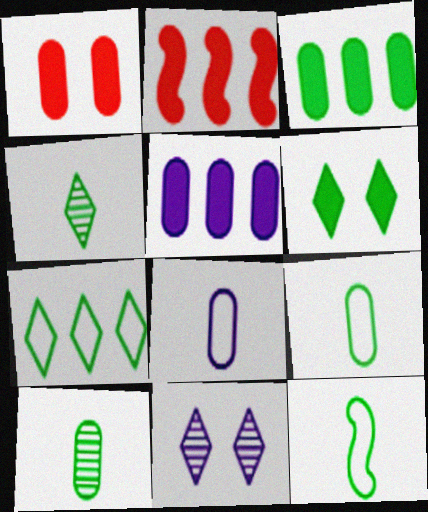[[2, 9, 11], 
[4, 6, 7]]